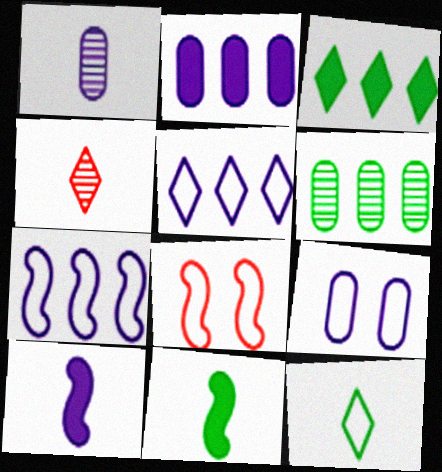[[1, 2, 9], 
[1, 3, 8]]